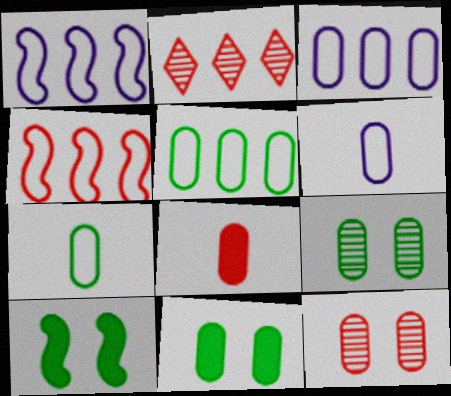[[2, 6, 10], 
[3, 8, 9]]